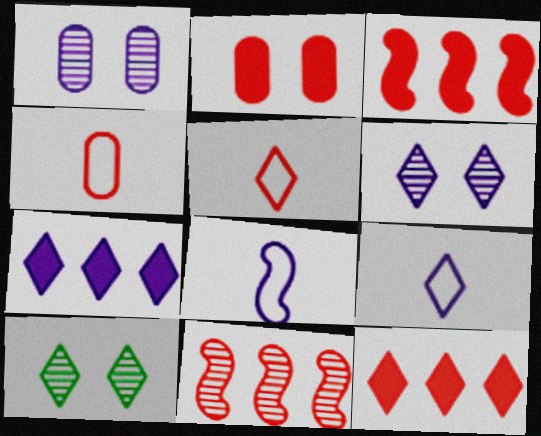[[1, 7, 8], 
[2, 5, 11], 
[5, 7, 10], 
[6, 7, 9], 
[9, 10, 12]]